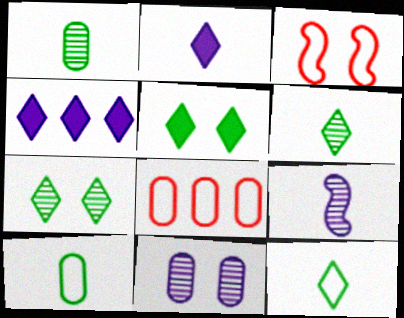[[1, 3, 4], 
[3, 5, 11], 
[5, 8, 9]]